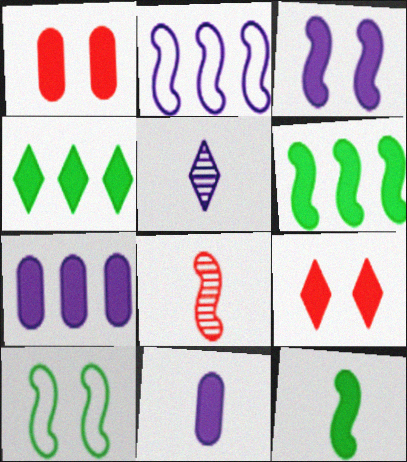[[6, 9, 11], 
[7, 9, 12]]